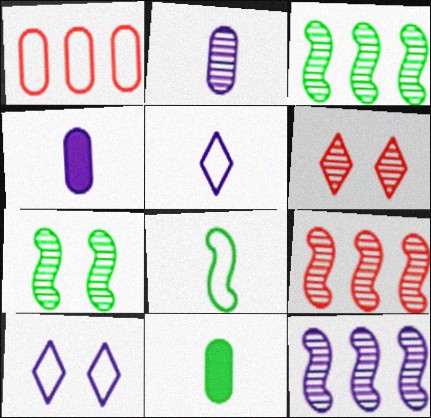[[1, 8, 10], 
[2, 3, 6], 
[3, 9, 12], 
[4, 10, 12], 
[9, 10, 11]]